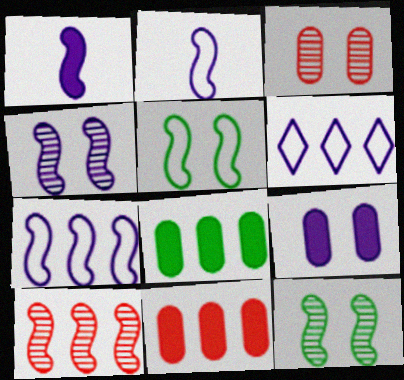[[1, 4, 7], 
[1, 5, 10], 
[6, 8, 10]]